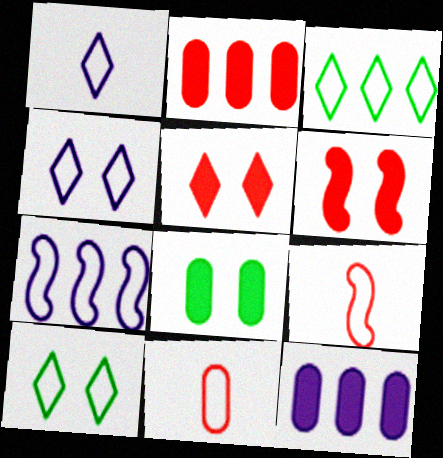[[7, 10, 11]]